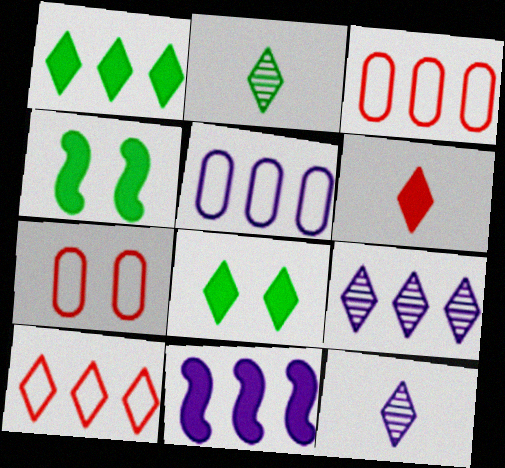[[1, 9, 10], 
[2, 7, 11], 
[3, 4, 12], 
[5, 9, 11], 
[8, 10, 12]]